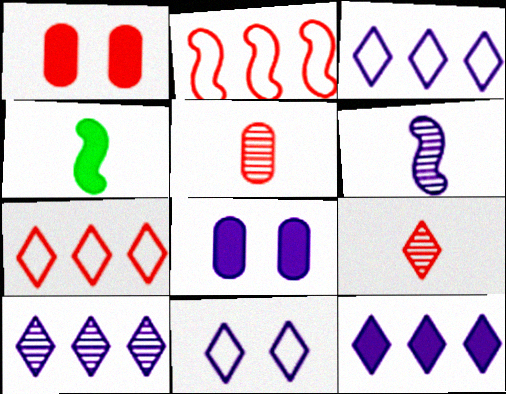[[1, 2, 9], 
[1, 4, 12], 
[3, 6, 8], 
[3, 10, 12]]